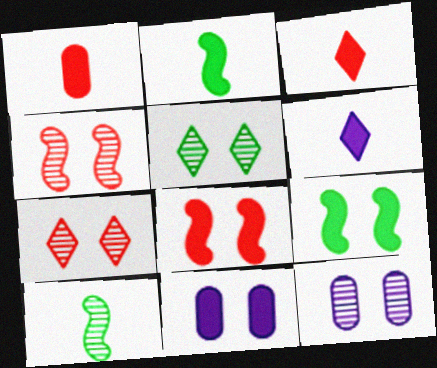[[1, 2, 6], 
[4, 5, 12]]